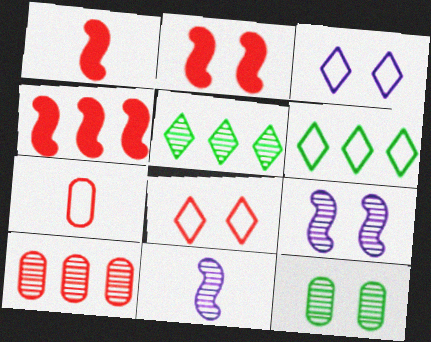[[1, 2, 4], 
[1, 8, 10], 
[2, 3, 12]]